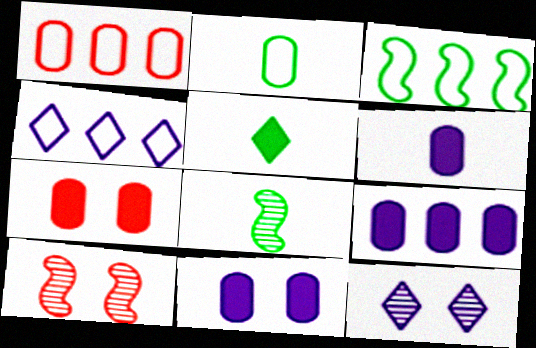[[1, 3, 4], 
[2, 5, 8], 
[4, 7, 8], 
[6, 9, 11]]